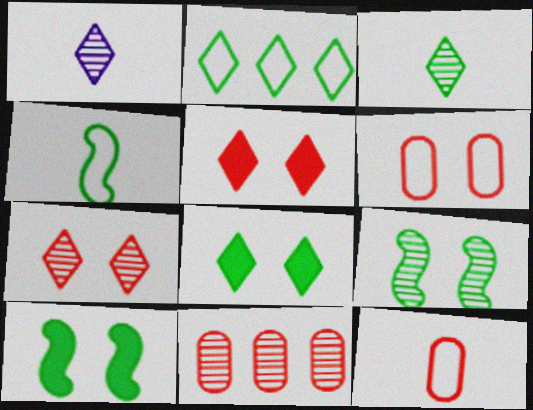[[1, 2, 5], 
[1, 9, 11], 
[2, 3, 8]]